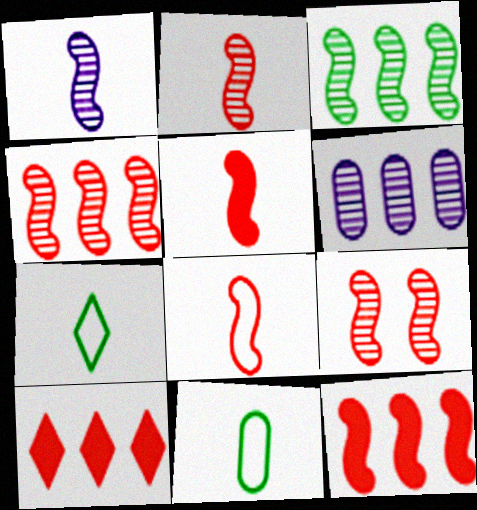[[1, 3, 9], 
[2, 4, 9], 
[2, 5, 8], 
[8, 9, 12]]